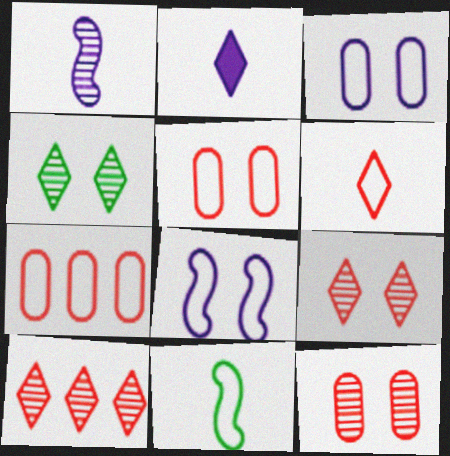[]